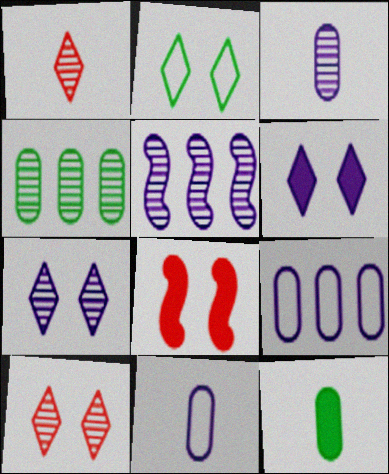[[2, 6, 10], 
[3, 5, 7], 
[5, 6, 11]]